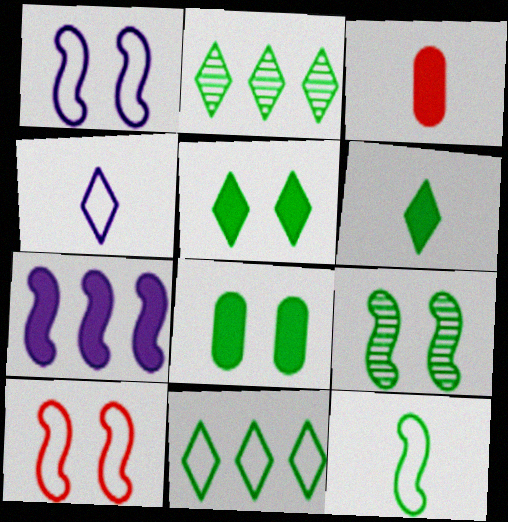[[1, 2, 3], 
[2, 8, 12], 
[3, 5, 7]]